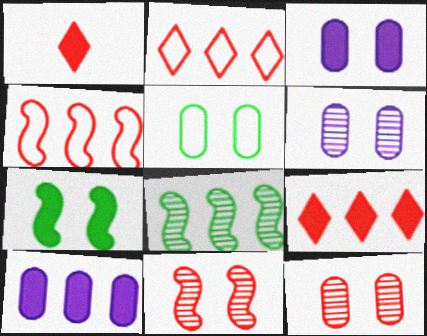[[1, 4, 12], 
[1, 7, 10], 
[2, 8, 10], 
[3, 5, 12]]